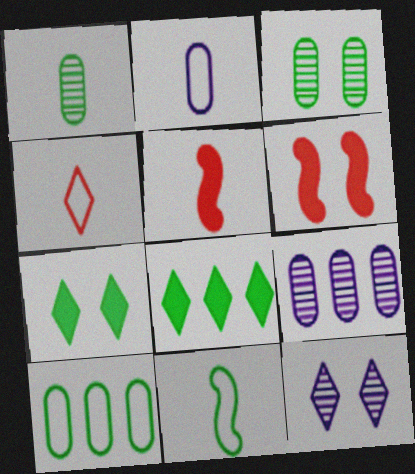[[2, 4, 11], 
[3, 8, 11], 
[4, 8, 12], 
[5, 10, 12]]